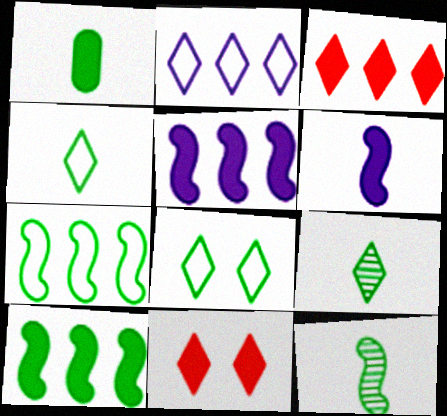[[1, 4, 12], 
[1, 5, 11], 
[2, 9, 11]]